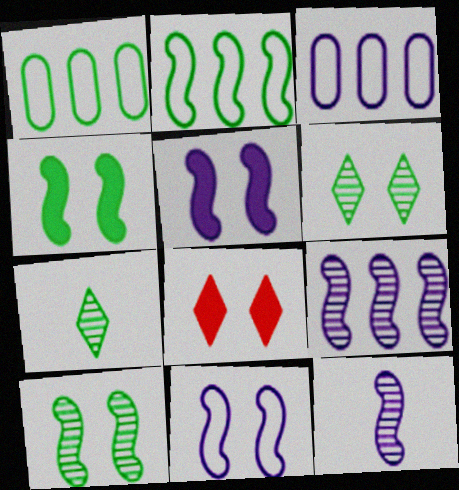[[1, 4, 7], 
[1, 8, 12]]